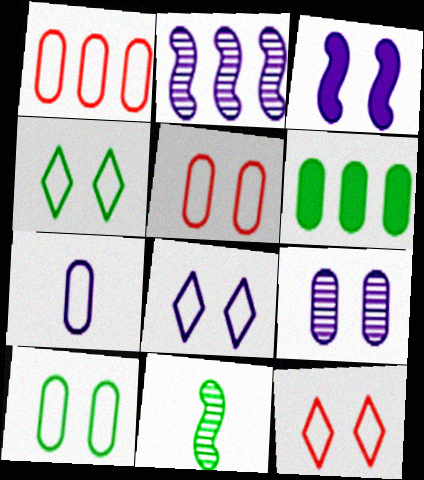[[1, 7, 10], 
[3, 8, 9], 
[4, 6, 11], 
[4, 8, 12]]